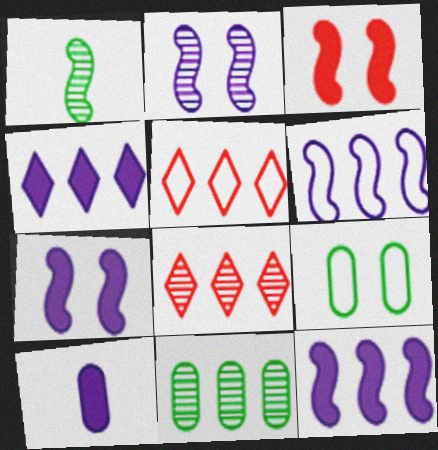[[1, 3, 6], 
[4, 7, 10], 
[5, 11, 12]]